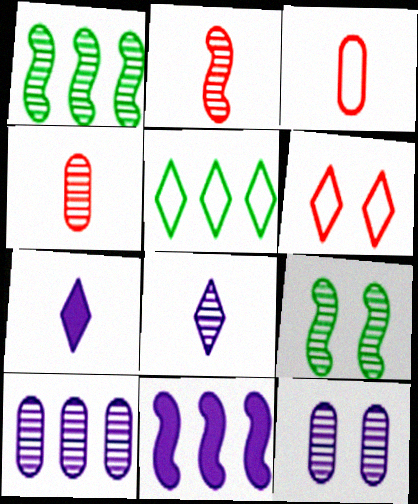[]